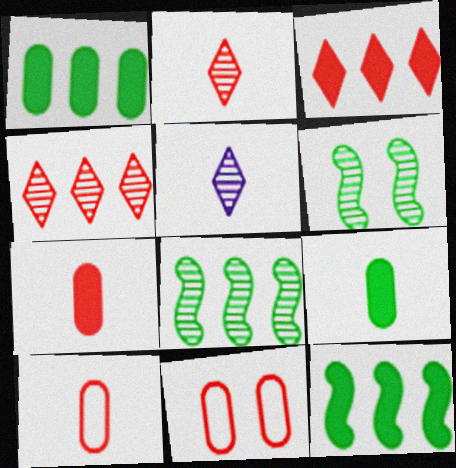[[5, 11, 12]]